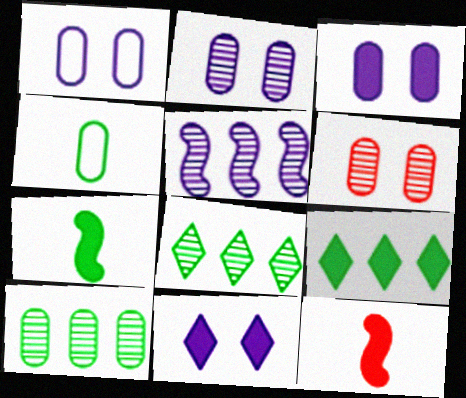[[1, 2, 3], 
[1, 8, 12], 
[3, 9, 12]]